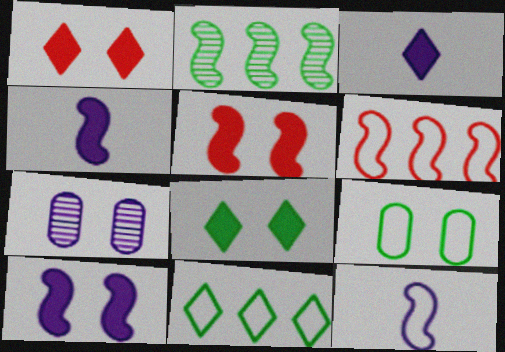[[2, 5, 12]]